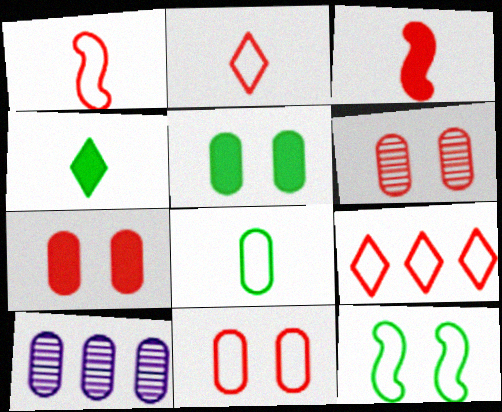[[1, 9, 11], 
[3, 6, 9], 
[6, 7, 11], 
[7, 8, 10]]